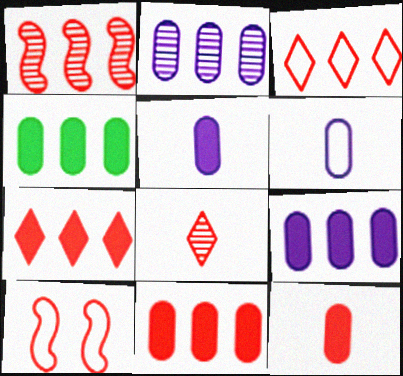[[1, 3, 11], 
[4, 9, 11], 
[8, 10, 11]]